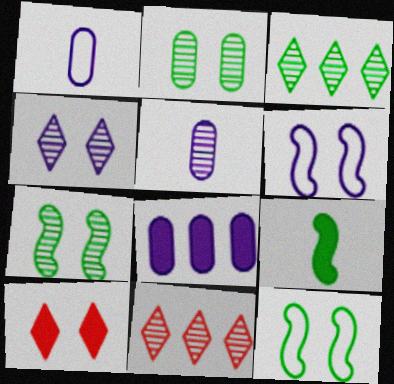[[2, 6, 10], 
[5, 7, 11], 
[8, 9, 10]]